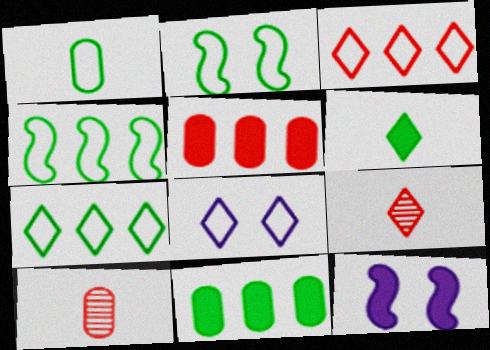[[1, 2, 7], 
[5, 6, 12], 
[7, 10, 12]]